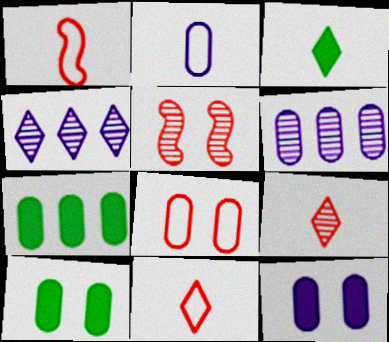[[1, 4, 10], 
[2, 6, 12]]